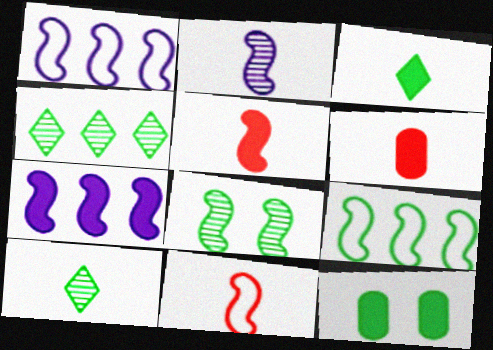[[1, 5, 8], 
[7, 8, 11], 
[9, 10, 12]]